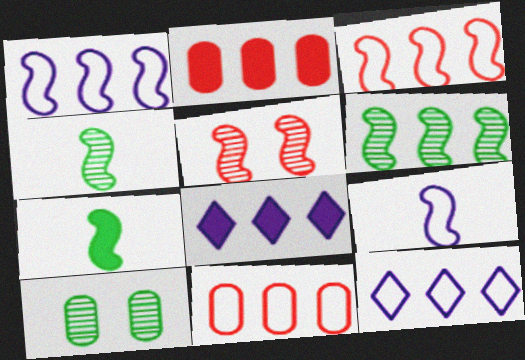[[1, 5, 7], 
[2, 6, 12], 
[6, 8, 11]]